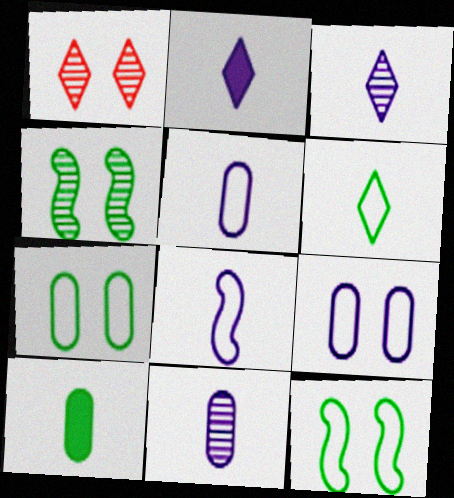[[2, 8, 11]]